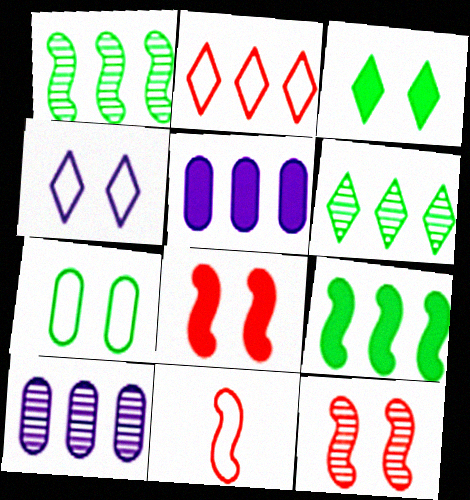[[1, 2, 5], 
[2, 9, 10], 
[3, 10, 11]]